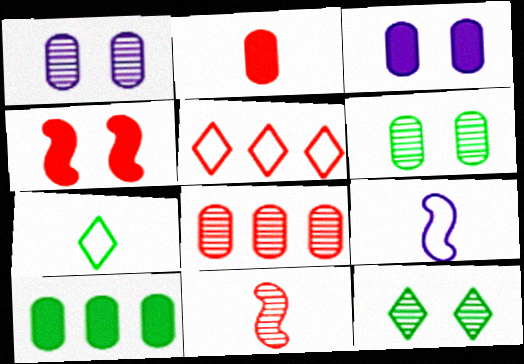[[2, 3, 10]]